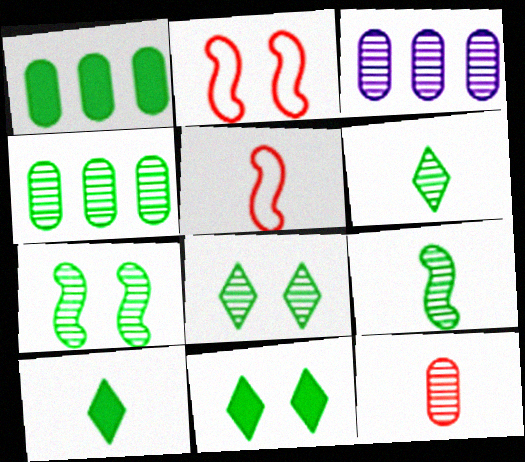[[2, 3, 10], 
[3, 5, 11], 
[4, 6, 7], 
[4, 8, 9]]